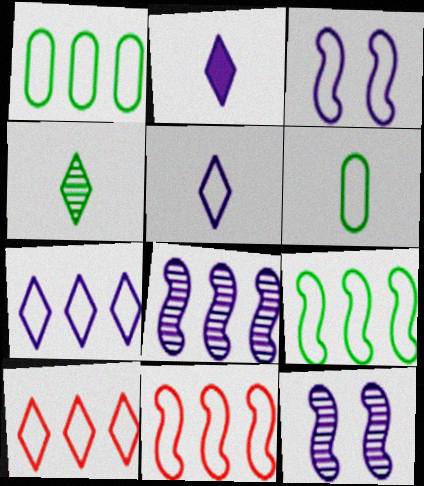[[1, 7, 11], 
[3, 6, 10]]